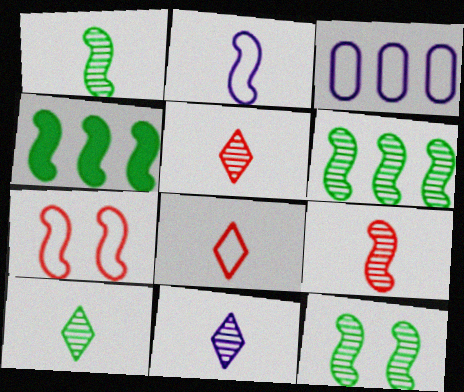[[1, 6, 12], 
[5, 10, 11]]